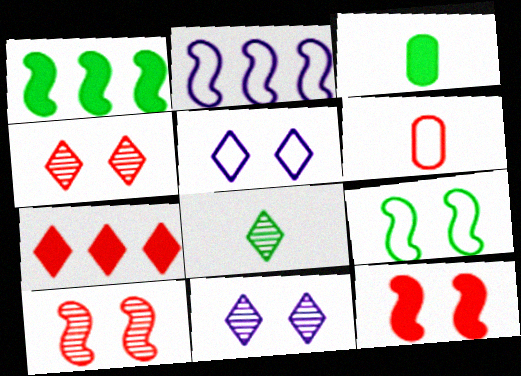[[1, 6, 11], 
[2, 3, 4], 
[5, 7, 8], 
[6, 7, 10]]